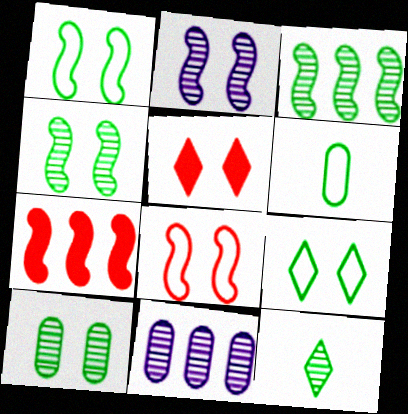[[3, 10, 12]]